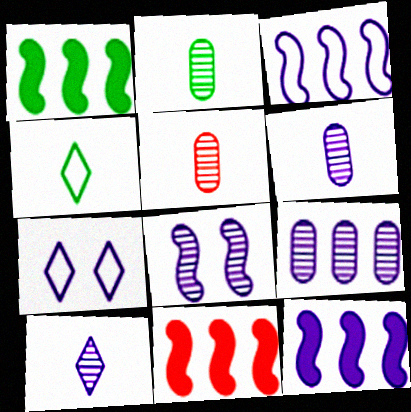[[1, 5, 7], 
[1, 11, 12], 
[2, 5, 6], 
[2, 7, 11], 
[6, 7, 12], 
[8, 9, 10]]